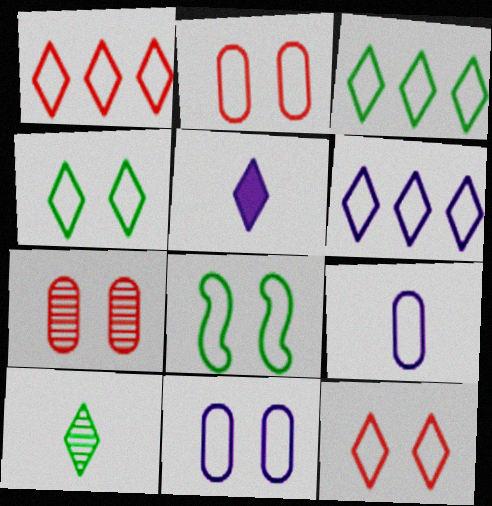[[1, 3, 6], 
[1, 8, 9], 
[8, 11, 12]]